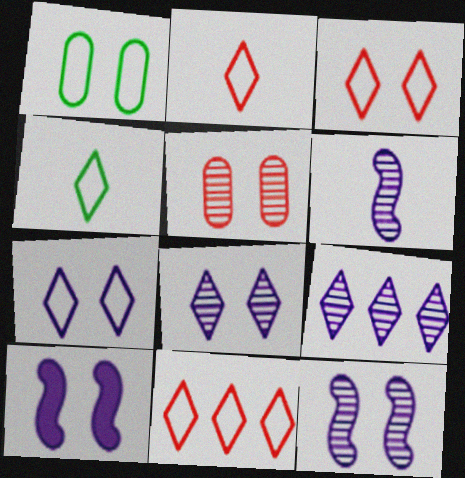[[2, 3, 11], 
[4, 7, 11]]